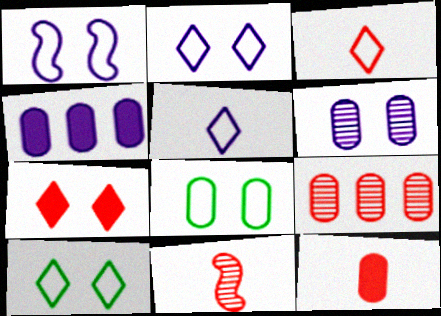[[3, 11, 12], 
[4, 10, 11]]